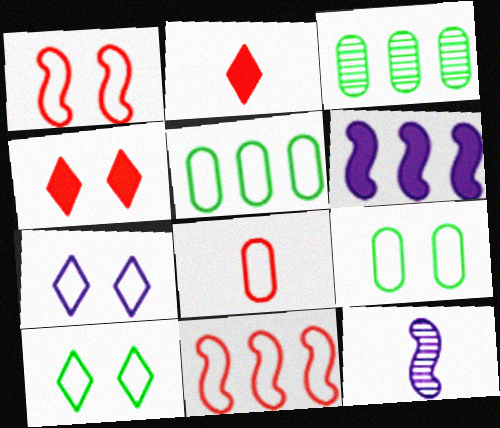[[1, 7, 9], 
[4, 5, 12]]